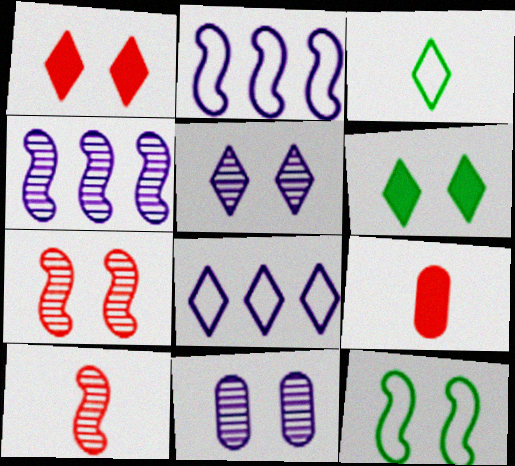[[1, 11, 12]]